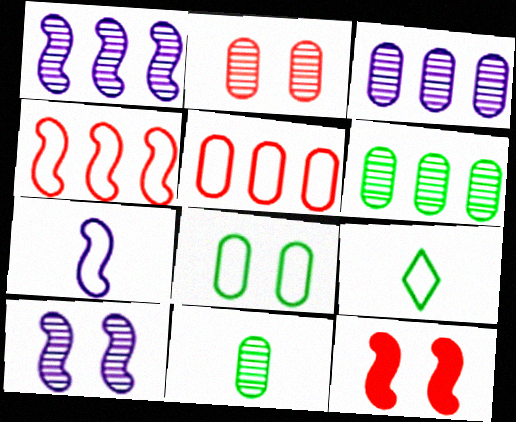[[2, 3, 11], 
[3, 9, 12]]